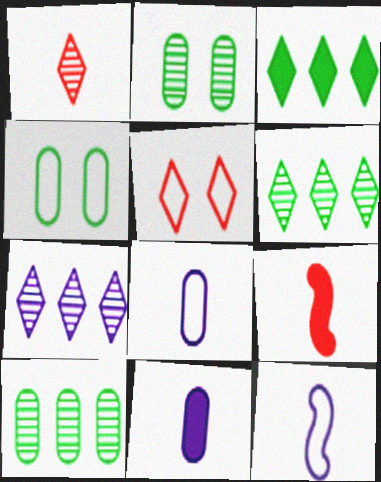[[4, 7, 9]]